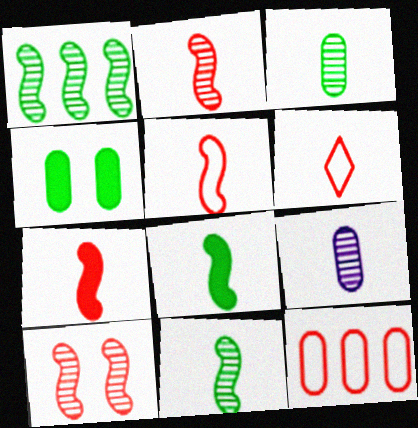[[2, 5, 7], 
[4, 9, 12], 
[6, 8, 9]]